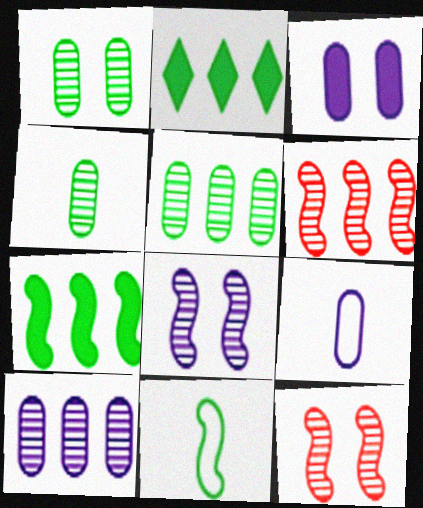[[1, 2, 11], 
[1, 4, 5], 
[2, 9, 12], 
[3, 9, 10]]